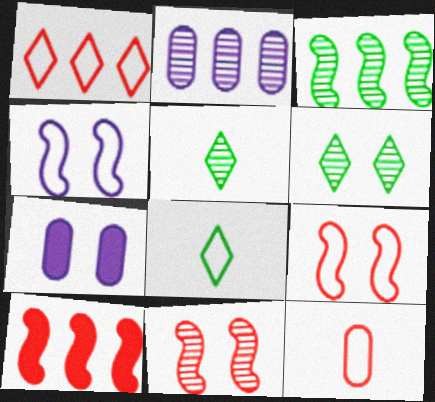[[1, 9, 12], 
[2, 5, 11], 
[6, 7, 9]]